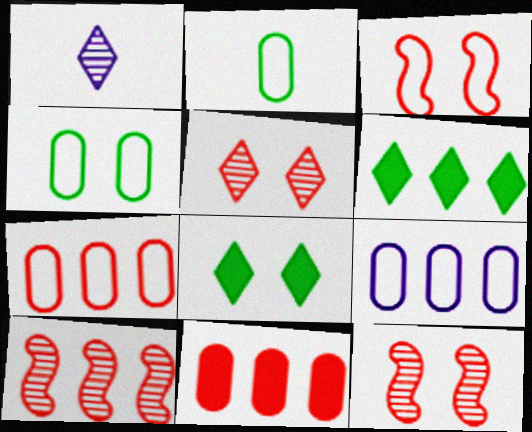[[6, 9, 10]]